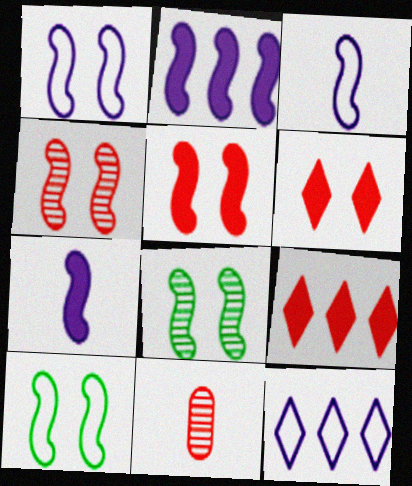[[1, 5, 8]]